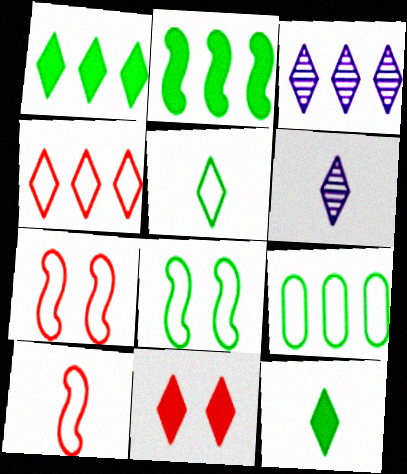[[1, 3, 4], 
[3, 5, 11], 
[5, 8, 9]]